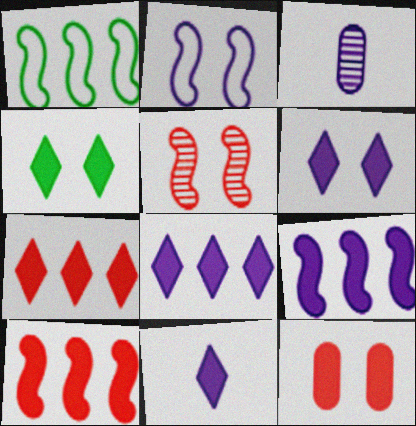[[2, 3, 8], 
[4, 7, 11], 
[6, 8, 11]]